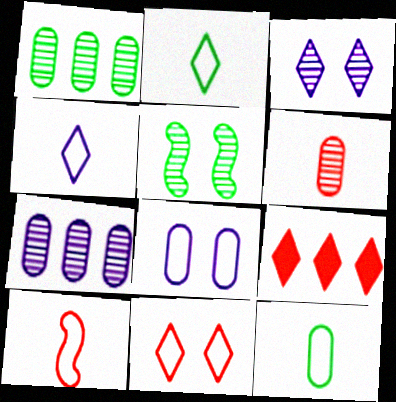[[2, 3, 9], 
[4, 10, 12]]